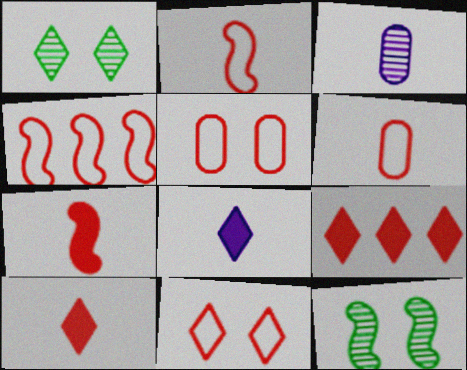[[4, 6, 11]]